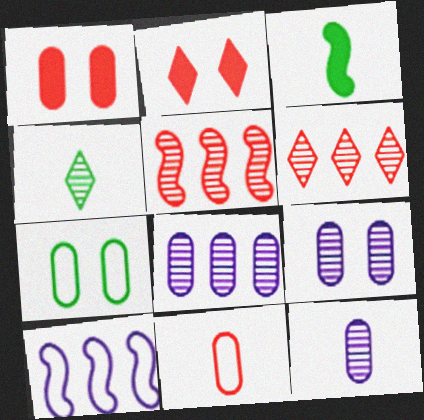[[1, 4, 10], 
[1, 7, 9], 
[2, 5, 11], 
[4, 5, 9], 
[8, 9, 12]]